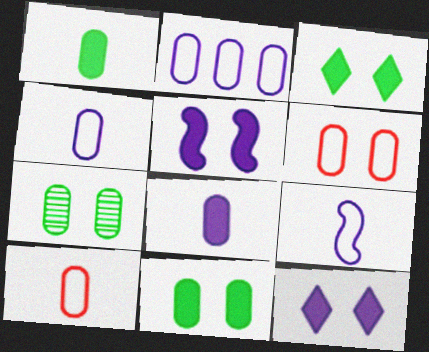[]